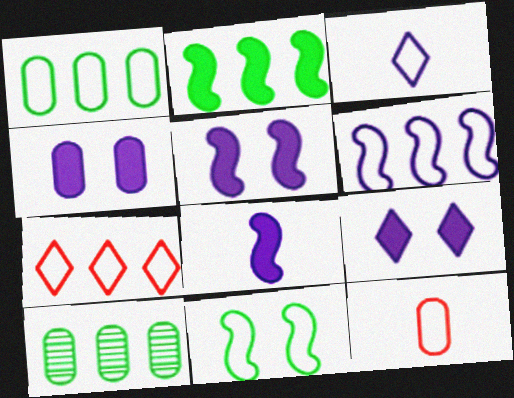[[1, 6, 7], 
[4, 5, 9], 
[4, 10, 12]]